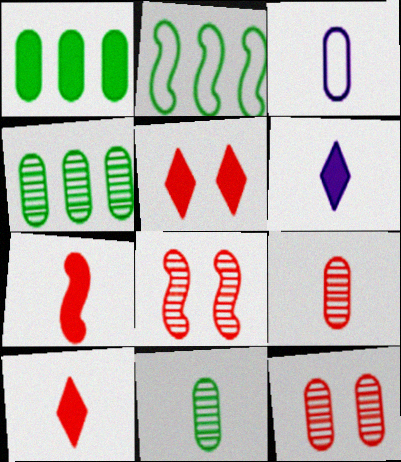[[1, 3, 12], 
[2, 6, 12]]